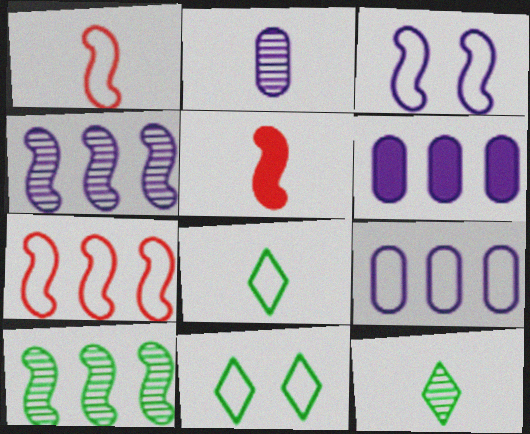[[1, 9, 11], 
[2, 5, 8], 
[3, 5, 10]]